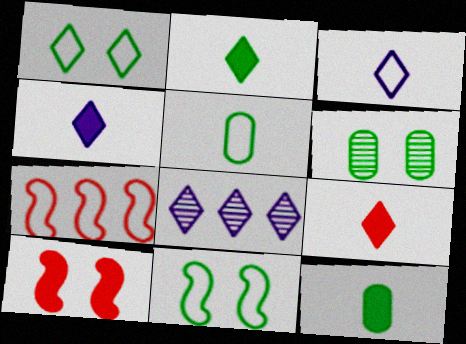[[1, 8, 9], 
[2, 4, 9], 
[4, 6, 7], 
[5, 8, 10]]